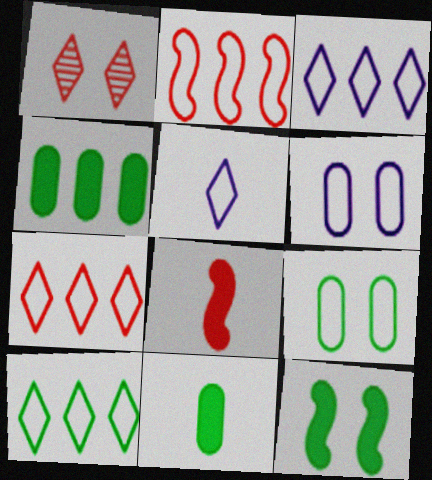[[1, 6, 12], 
[2, 5, 9], 
[3, 7, 10]]